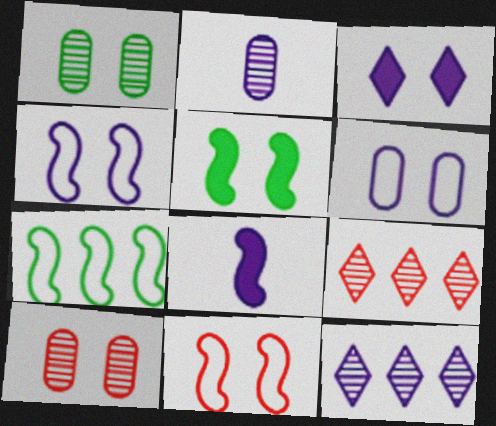[[1, 3, 11], 
[6, 8, 12]]